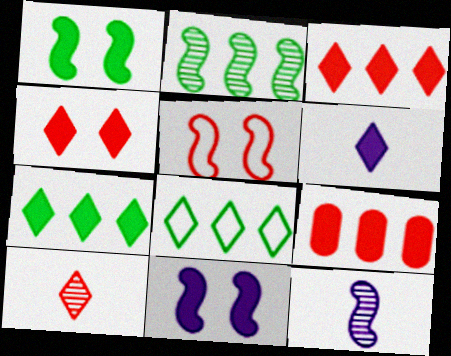[[1, 6, 9], 
[4, 6, 7], 
[5, 9, 10]]